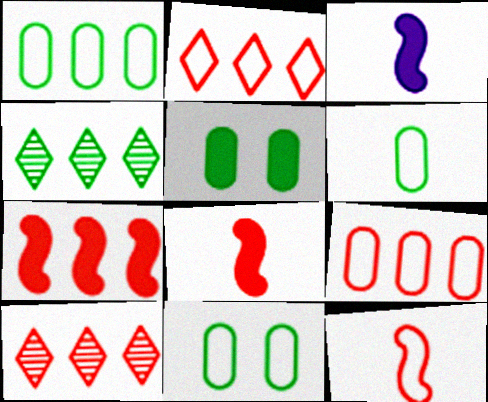[[1, 6, 11], 
[3, 10, 11], 
[7, 9, 10]]